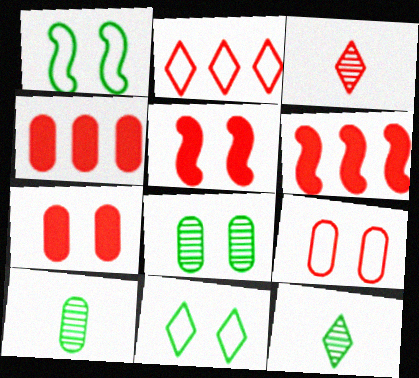[[3, 6, 9]]